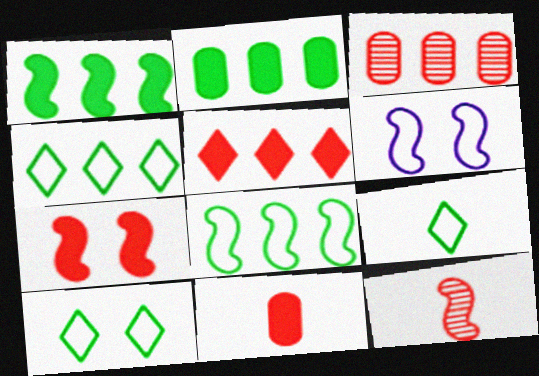[[1, 6, 12], 
[4, 9, 10], 
[5, 7, 11]]